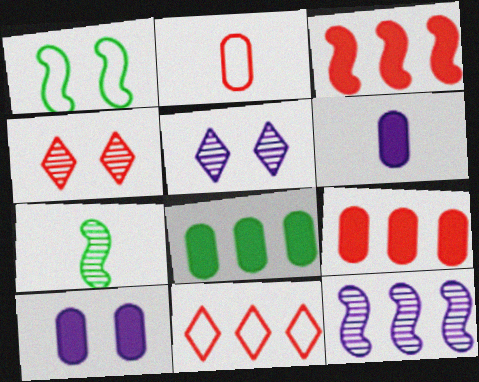[[1, 4, 10], 
[2, 3, 4], 
[7, 10, 11], 
[8, 11, 12]]